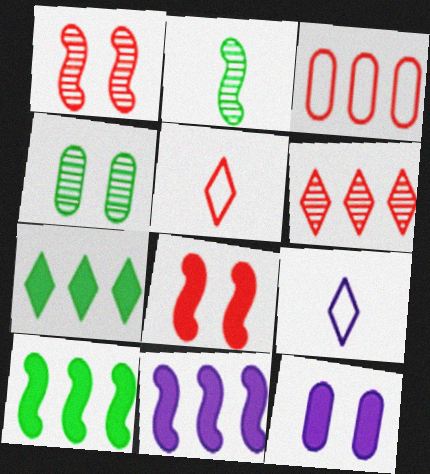[[4, 5, 11]]